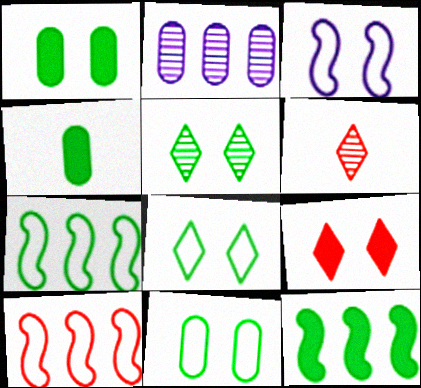[[4, 5, 7]]